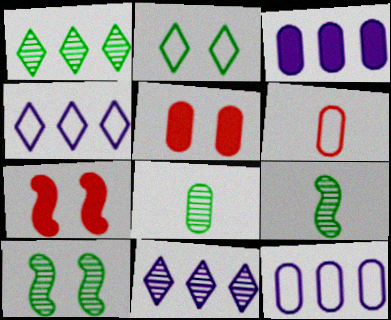[[1, 8, 10], 
[4, 5, 9], 
[4, 7, 8], 
[5, 8, 12]]